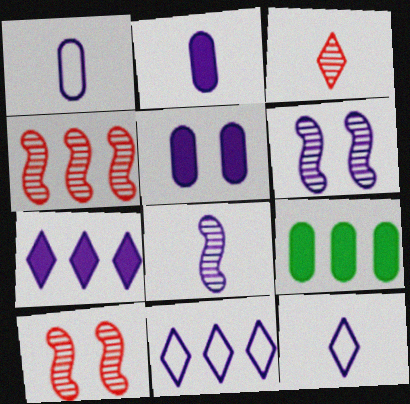[[1, 6, 7], 
[2, 6, 11], 
[2, 8, 12], 
[4, 9, 11], 
[5, 8, 11], 
[9, 10, 12]]